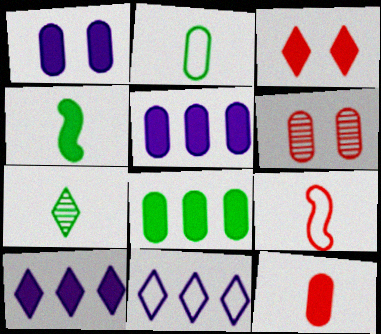[[1, 8, 12], 
[2, 4, 7], 
[2, 5, 6], 
[3, 4, 5], 
[3, 7, 11], 
[4, 6, 11]]